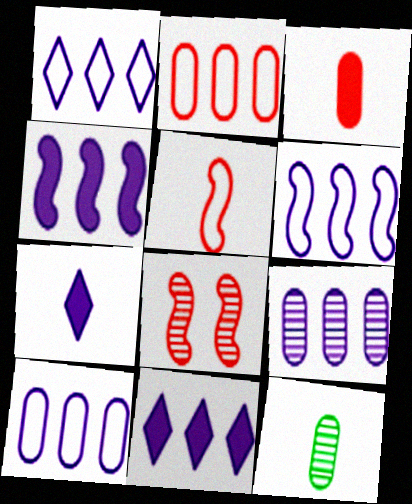[[1, 4, 9], 
[1, 6, 10], 
[5, 7, 12], 
[6, 9, 11]]